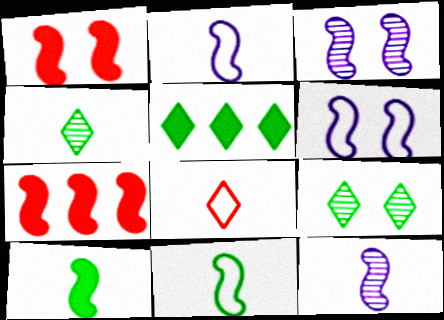[[3, 7, 11]]